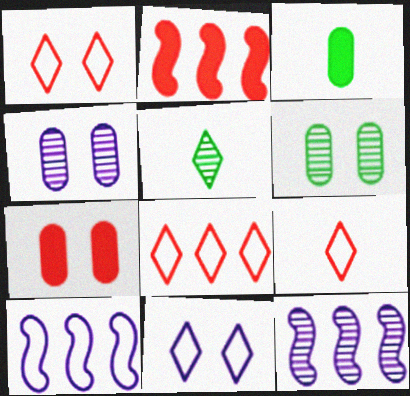[[1, 3, 12], 
[1, 8, 9], 
[5, 7, 10]]